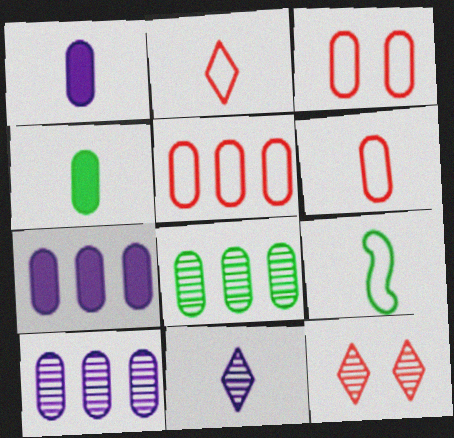[[1, 3, 8], 
[3, 4, 10], 
[3, 5, 6], 
[5, 7, 8], 
[7, 9, 12]]